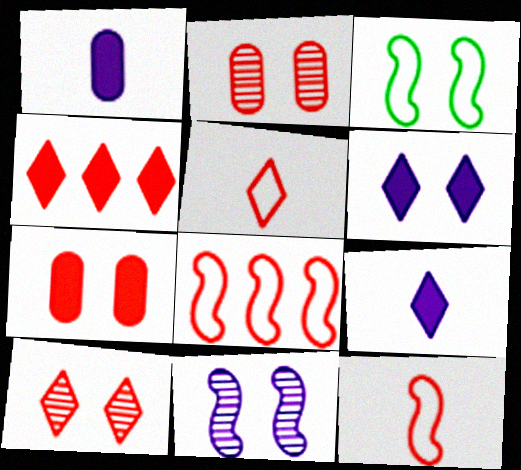[[2, 3, 6], 
[2, 4, 12], 
[4, 5, 10]]